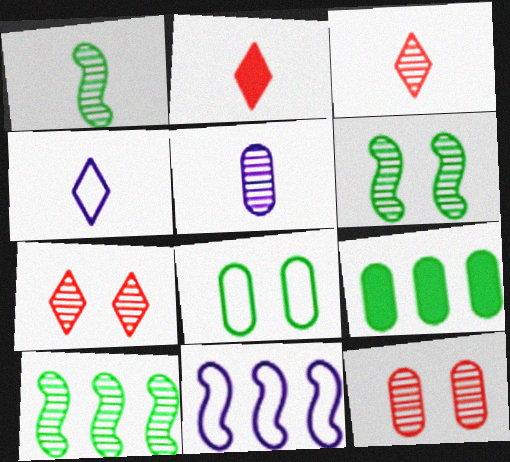[[1, 3, 5], 
[1, 6, 10], 
[5, 7, 10]]